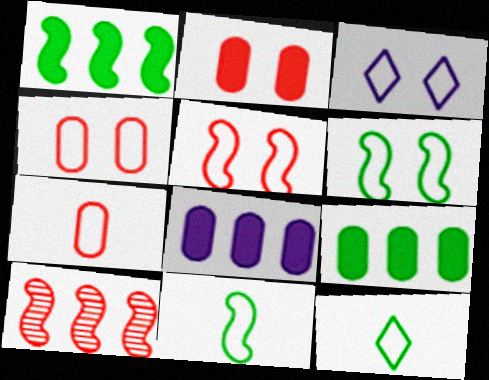[[3, 4, 6]]